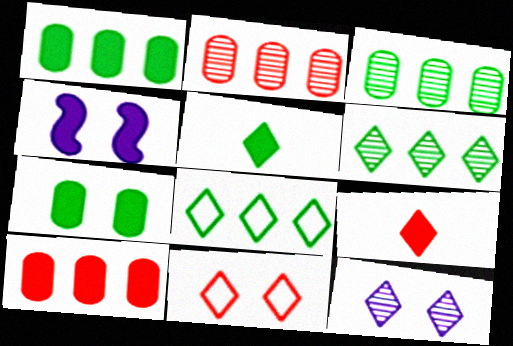[[1, 4, 9], 
[4, 5, 10], 
[8, 9, 12]]